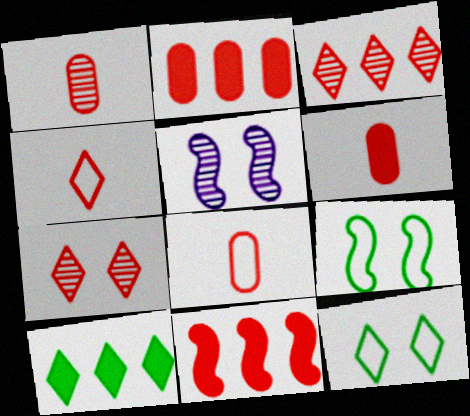[[1, 6, 8], 
[5, 8, 10], 
[7, 8, 11]]